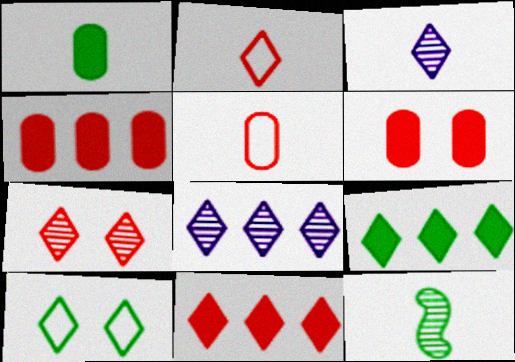[[2, 7, 11], 
[3, 10, 11]]